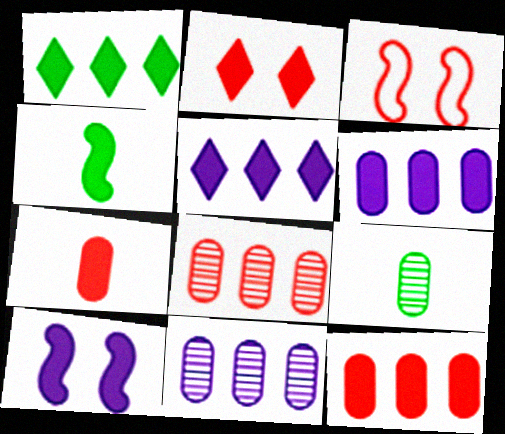[[1, 7, 10], 
[2, 4, 6], 
[3, 5, 9]]